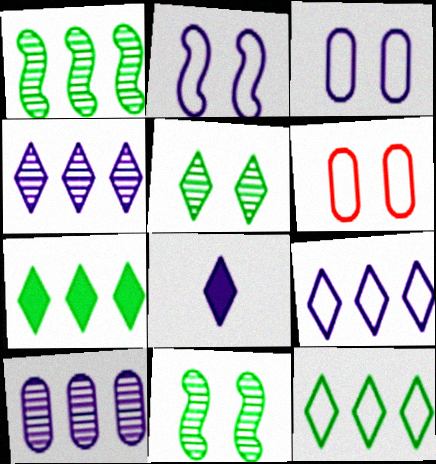[[1, 6, 8], 
[2, 8, 10]]